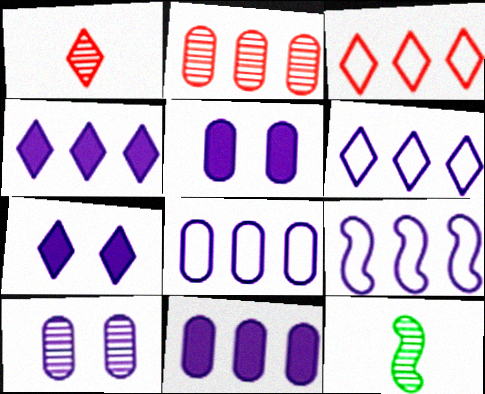[[3, 5, 12], 
[6, 8, 9]]